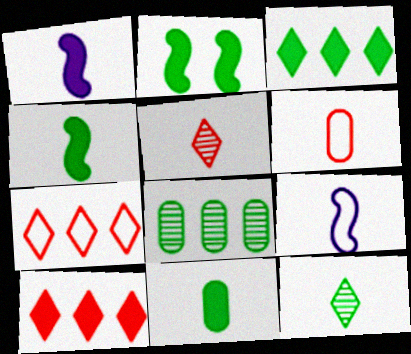[[1, 6, 12], 
[2, 3, 11], 
[5, 9, 11]]